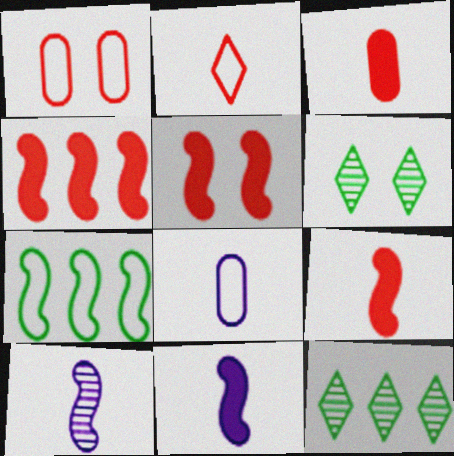[[1, 11, 12], 
[4, 5, 9], 
[4, 6, 8], 
[5, 7, 10], 
[5, 8, 12]]